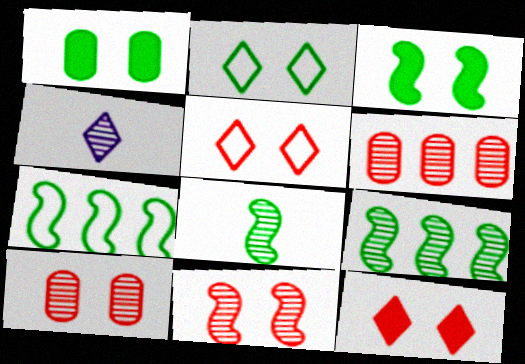[[3, 7, 8], 
[4, 9, 10]]